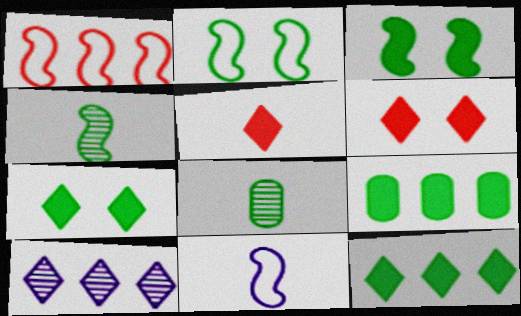[[1, 2, 11], 
[1, 9, 10], 
[2, 8, 12], 
[5, 8, 11]]